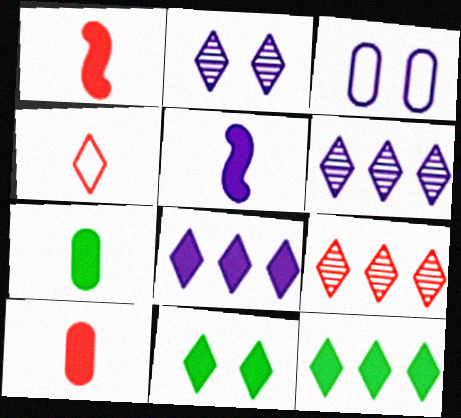[[2, 4, 12], 
[3, 5, 6], 
[4, 6, 11]]